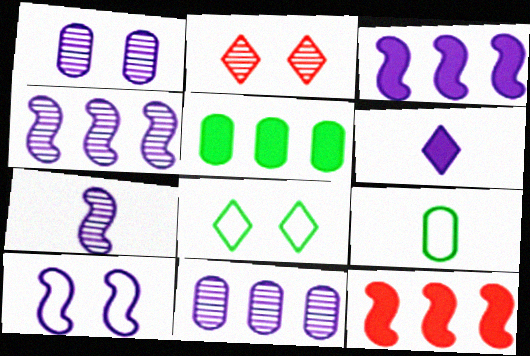[[2, 3, 9], 
[3, 7, 10], 
[6, 10, 11]]